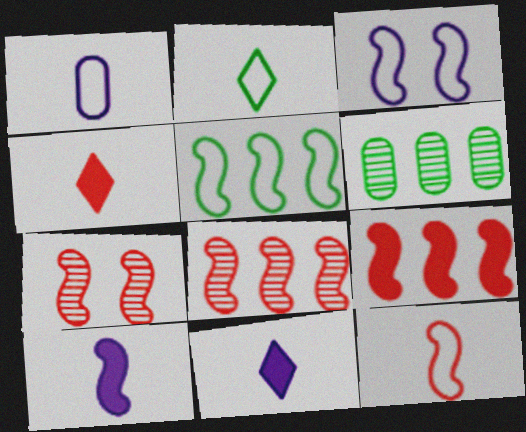[[1, 2, 12], 
[3, 4, 6], 
[3, 5, 12], 
[5, 7, 10], 
[7, 9, 12]]